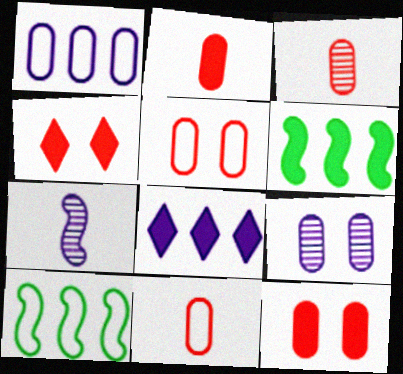[[2, 3, 11]]